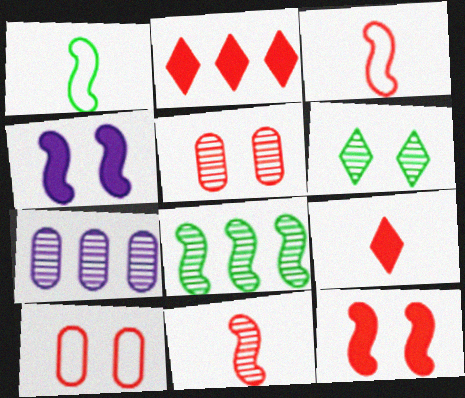[[2, 3, 5], 
[2, 10, 11], 
[3, 4, 8], 
[4, 6, 10], 
[6, 7, 11]]